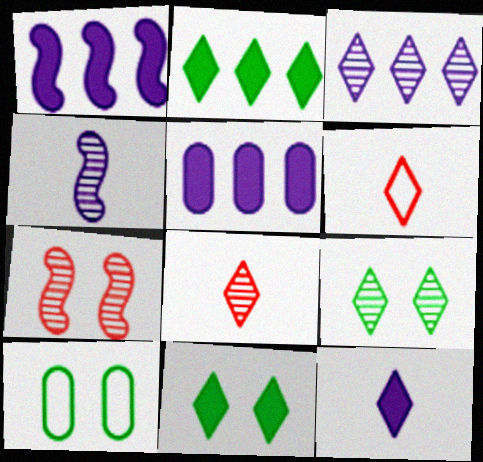[[1, 8, 10], 
[3, 6, 11], 
[3, 8, 9]]